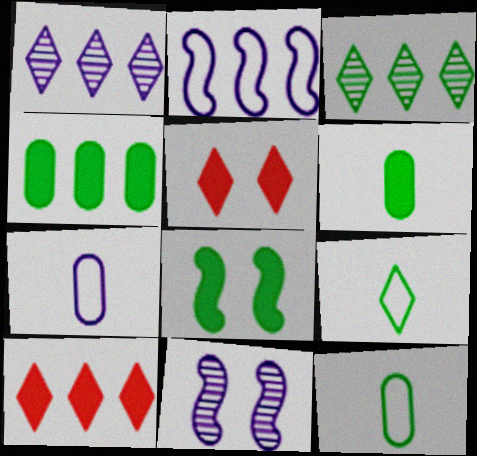[[1, 5, 9], 
[3, 8, 12], 
[10, 11, 12]]